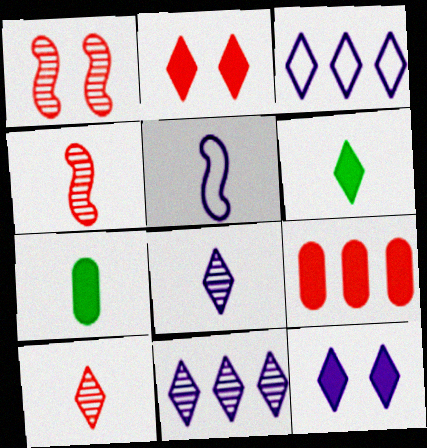[[1, 3, 7], 
[3, 8, 12], 
[5, 7, 10]]